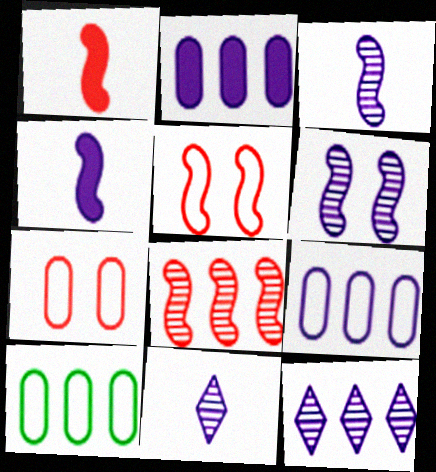[[1, 5, 8]]